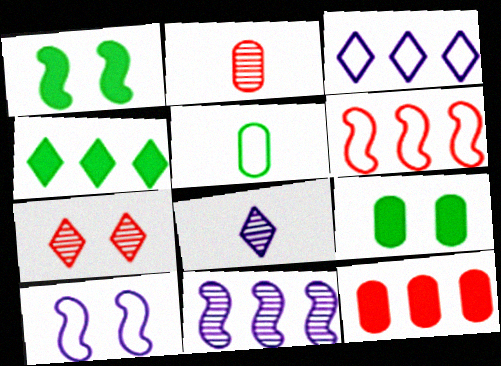[[1, 2, 3], 
[2, 4, 10], 
[6, 8, 9], 
[7, 9, 10]]